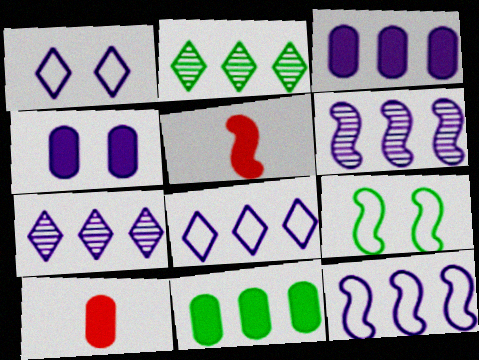[[3, 6, 8], 
[3, 7, 12], 
[4, 10, 11], 
[5, 6, 9], 
[7, 9, 10]]